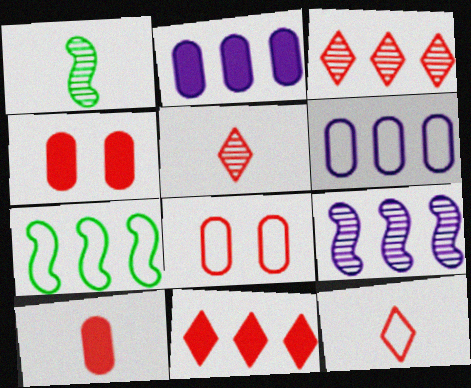[[2, 3, 7]]